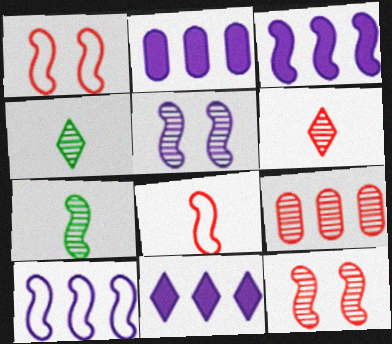[[1, 2, 4], 
[1, 3, 7], 
[2, 3, 11], 
[4, 5, 9], 
[6, 9, 12]]